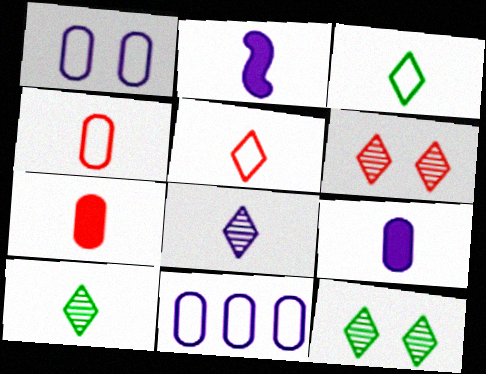[[2, 4, 10]]